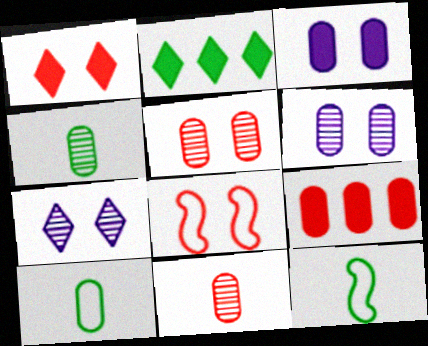[[1, 5, 8], 
[6, 9, 10], 
[7, 9, 12]]